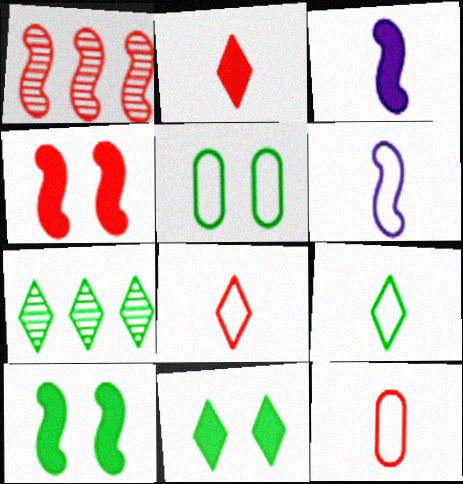[[1, 6, 10], 
[6, 9, 12], 
[7, 9, 11]]